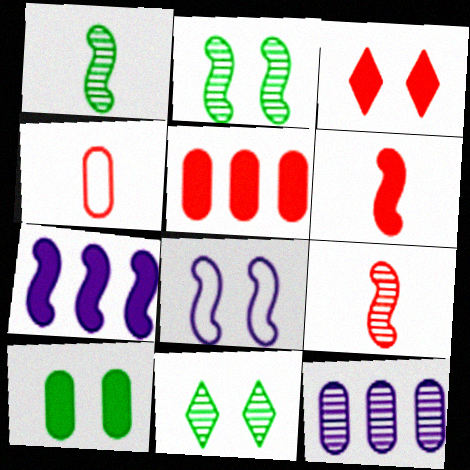[[3, 5, 6], 
[4, 7, 11], 
[4, 10, 12], 
[9, 11, 12]]